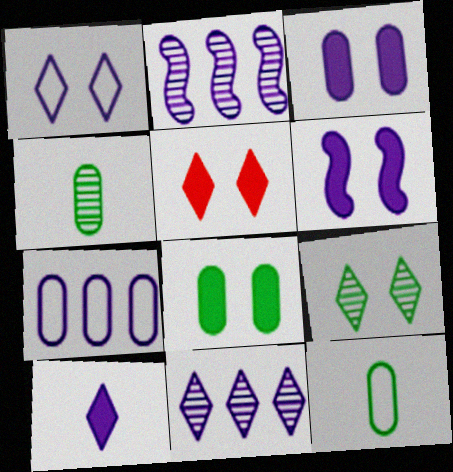[[1, 5, 9], 
[1, 10, 11], 
[2, 5, 12], 
[5, 6, 8]]